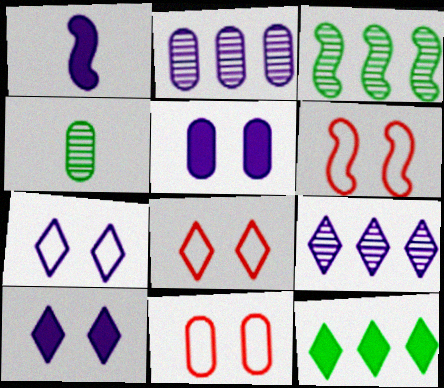[[1, 2, 7], 
[1, 3, 6], 
[6, 8, 11]]